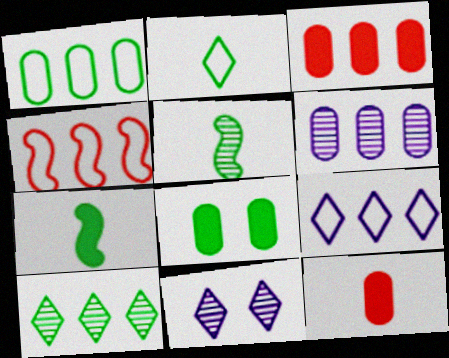[[1, 3, 6], 
[1, 4, 9]]